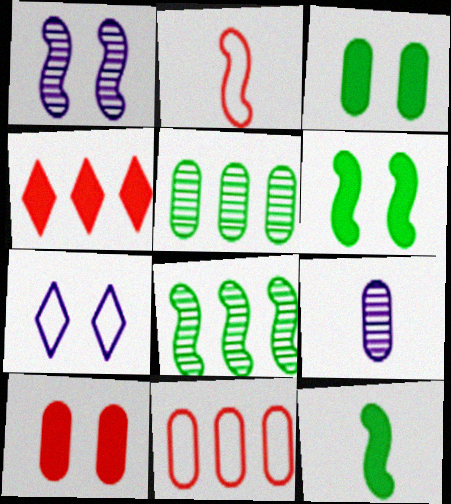[[3, 9, 11]]